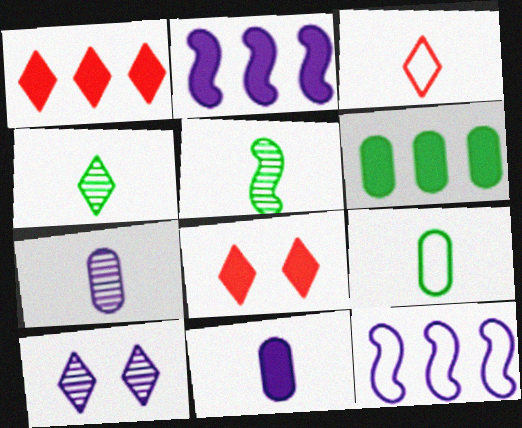[[1, 2, 6], 
[3, 5, 11], 
[10, 11, 12]]